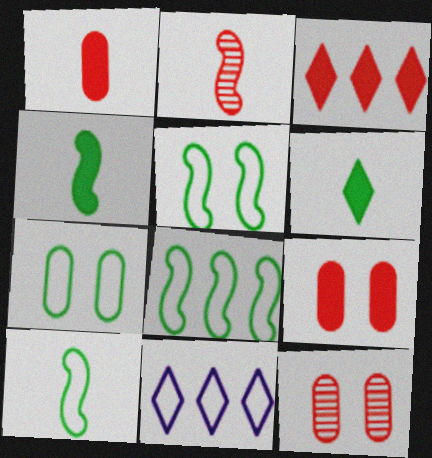[[4, 11, 12], 
[5, 8, 10]]